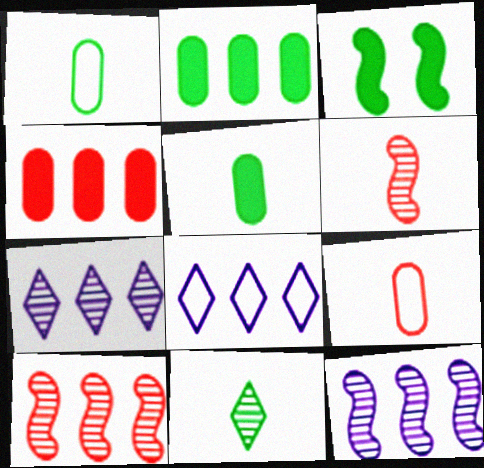[[2, 8, 10], 
[3, 7, 9]]